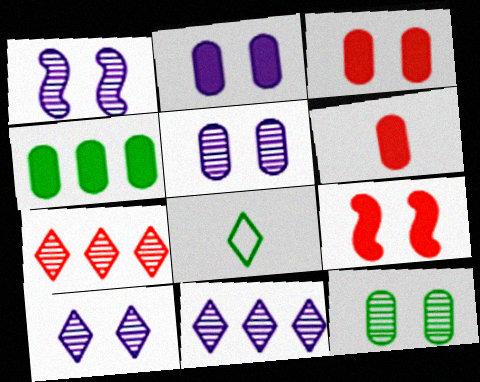[[1, 5, 10], 
[2, 4, 6]]